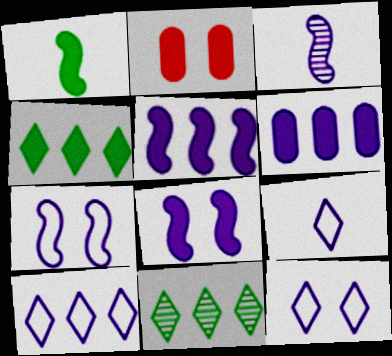[[3, 5, 7], 
[3, 6, 12], 
[9, 10, 12]]